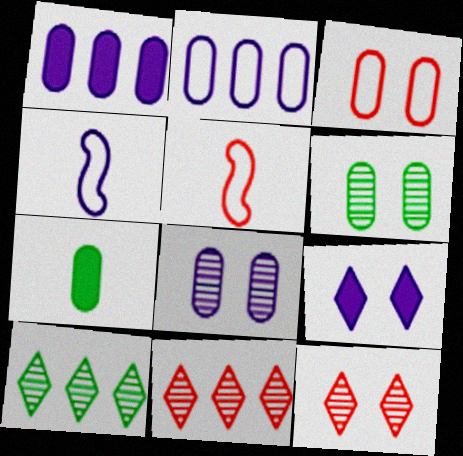[]